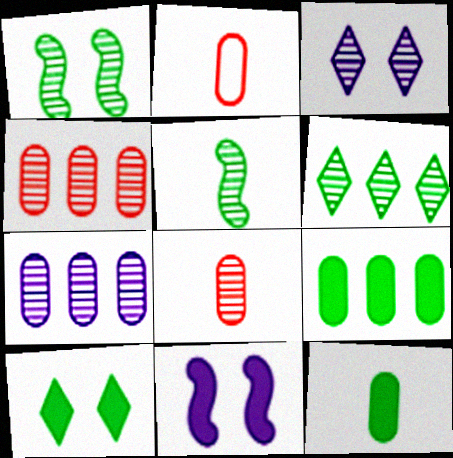[[2, 6, 11], 
[3, 4, 5]]